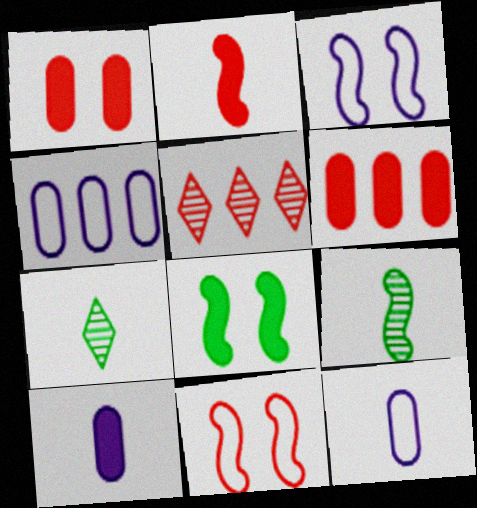[[2, 7, 12], 
[3, 6, 7], 
[5, 8, 12]]